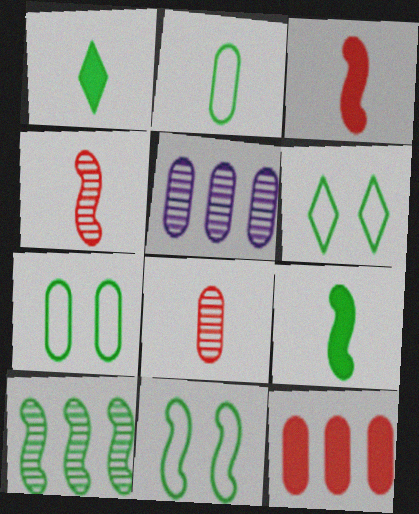[[1, 7, 10], 
[3, 5, 6], 
[6, 7, 11], 
[9, 10, 11]]